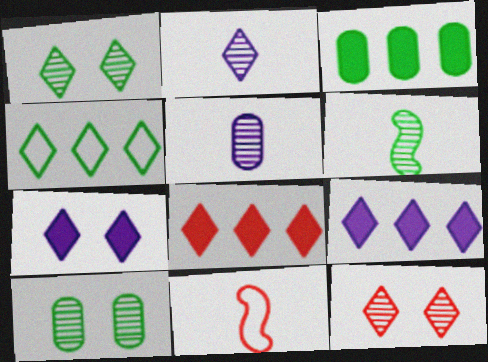[[9, 10, 11]]